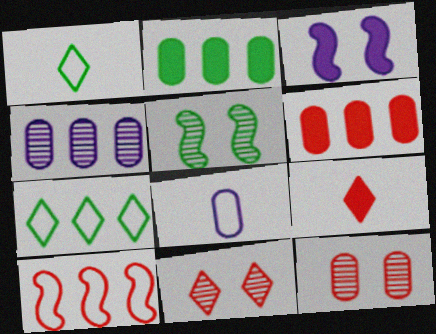[[1, 2, 5], 
[2, 3, 9], 
[2, 8, 12], 
[9, 10, 12]]